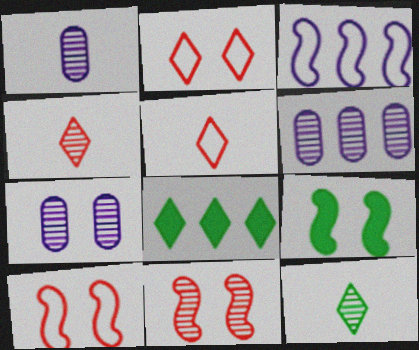[[1, 6, 7], 
[1, 8, 10], 
[2, 7, 9], 
[5, 6, 9], 
[6, 11, 12]]